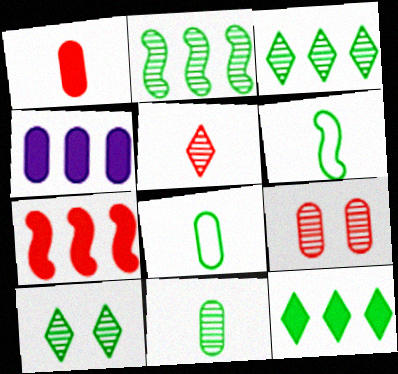[[2, 10, 11], 
[4, 7, 12], 
[4, 8, 9]]